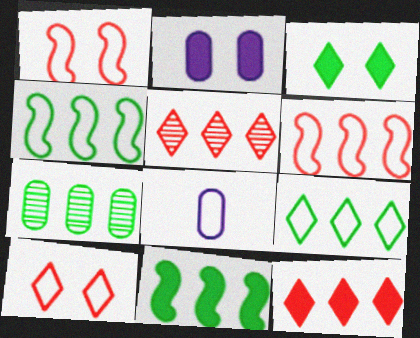[[1, 8, 9], 
[4, 8, 10], 
[7, 9, 11]]